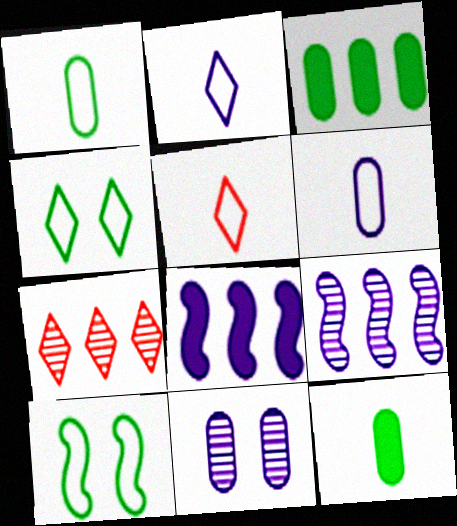[[2, 8, 11]]